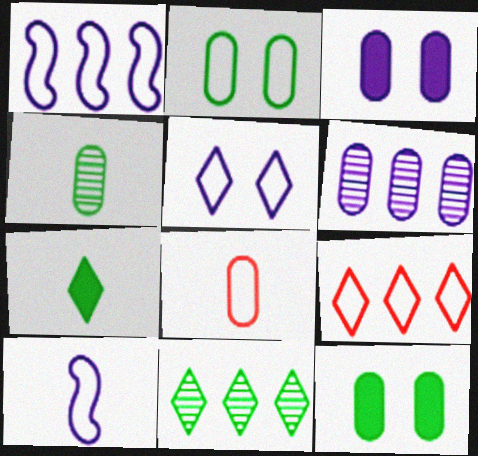[[2, 9, 10], 
[6, 8, 12]]